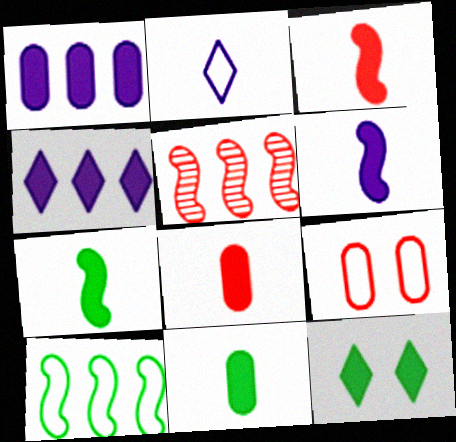[[1, 3, 12], 
[2, 9, 10], 
[3, 6, 7]]